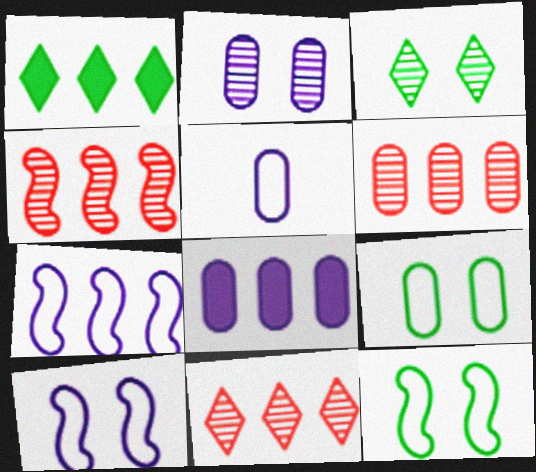[[1, 6, 7], 
[2, 5, 8], 
[4, 6, 11]]